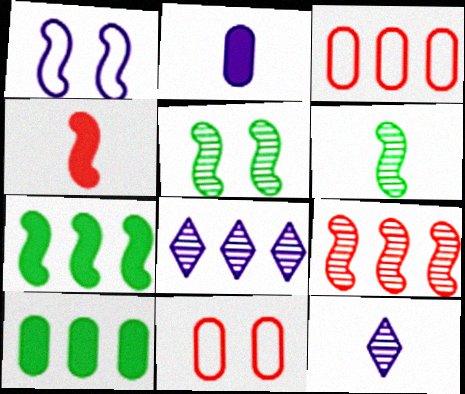[[1, 2, 8], 
[3, 7, 8], 
[7, 11, 12]]